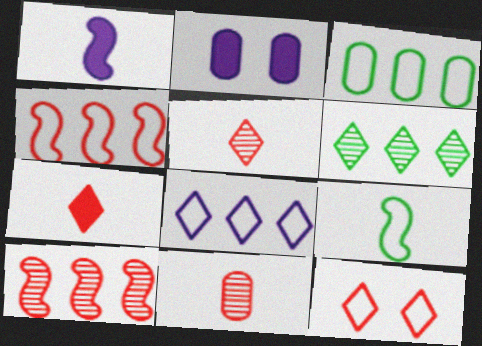[[2, 3, 11], 
[3, 4, 8]]